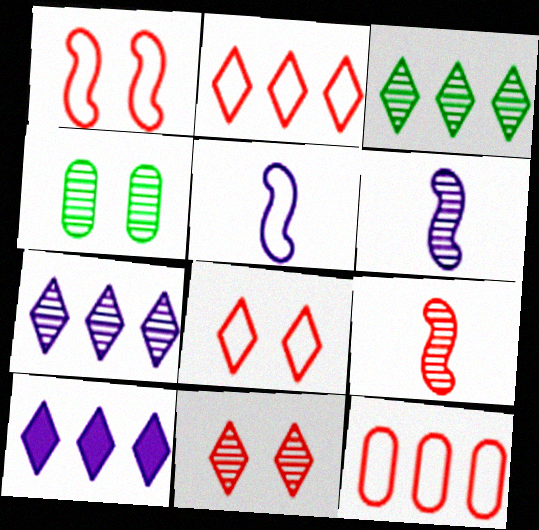[[2, 3, 10], 
[4, 7, 9]]